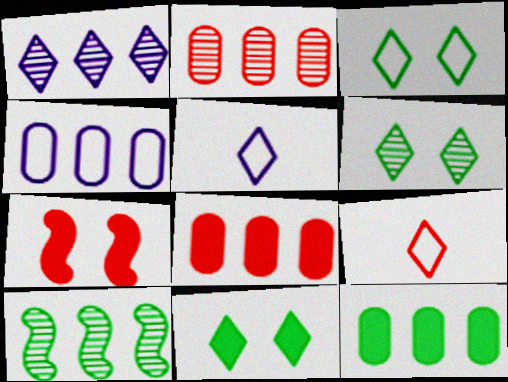[[1, 2, 10], 
[1, 9, 11], 
[2, 4, 12], 
[2, 7, 9], 
[3, 6, 11]]